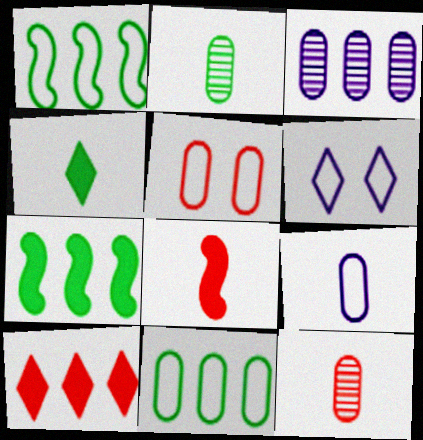[[1, 3, 10], 
[5, 9, 11], 
[6, 7, 12]]